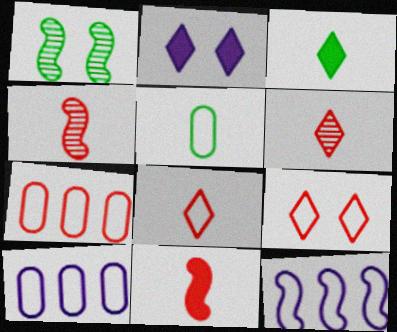[[1, 11, 12], 
[5, 9, 12]]